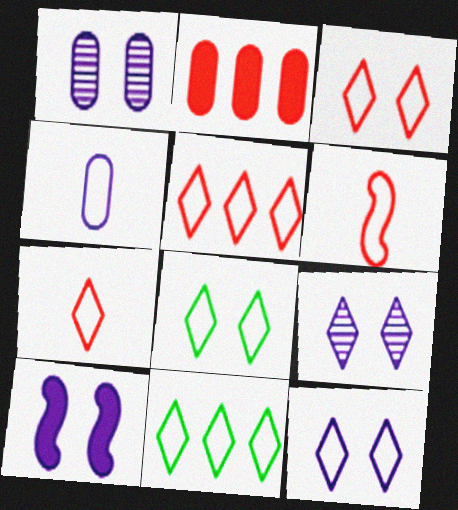[[1, 10, 12], 
[3, 5, 7], 
[3, 8, 12], 
[7, 11, 12]]